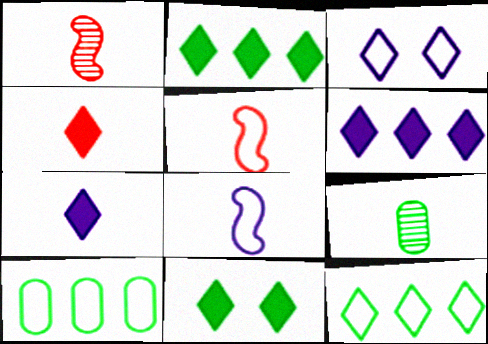[[3, 5, 10], 
[4, 6, 11], 
[4, 8, 9], 
[5, 7, 9]]